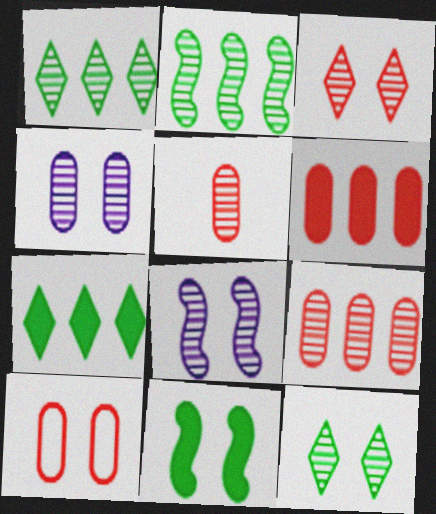[[1, 5, 8], 
[5, 6, 10]]